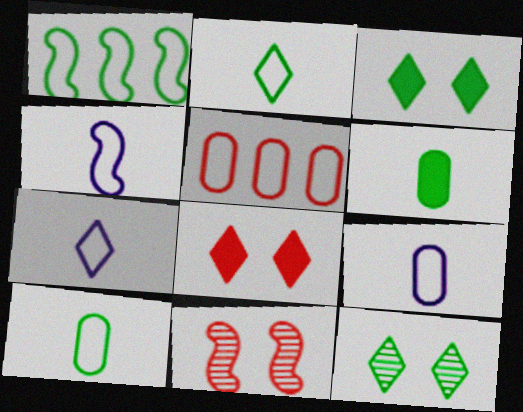[[1, 6, 12], 
[4, 7, 9]]